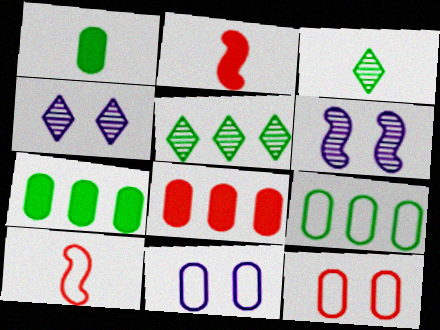[[2, 4, 9], 
[2, 5, 11], 
[4, 7, 10]]